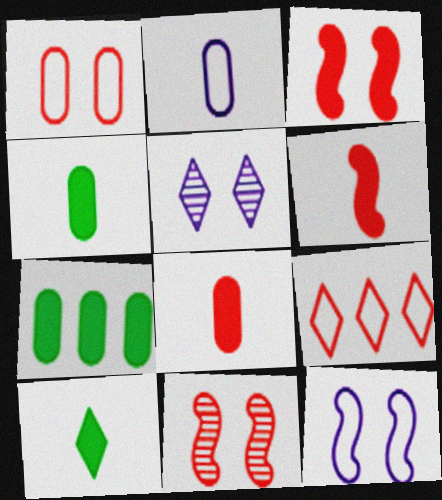[[5, 9, 10], 
[8, 9, 11]]